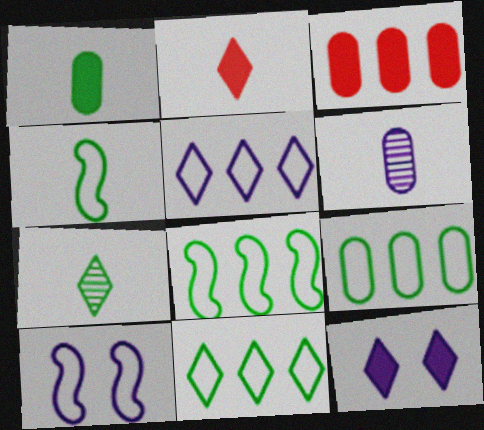[[1, 4, 7], 
[2, 4, 6], 
[3, 7, 10], 
[8, 9, 11]]